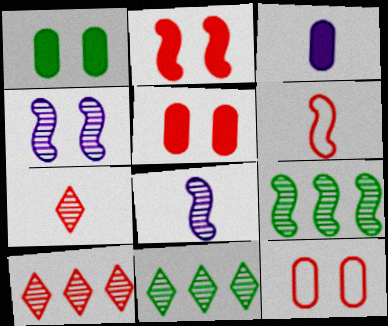[[5, 6, 10]]